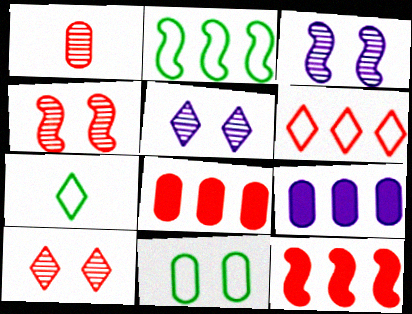[[1, 9, 11], 
[2, 7, 11], 
[3, 7, 8], 
[4, 7, 9]]